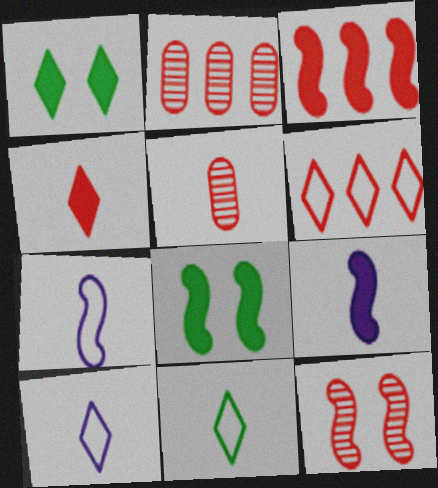[[1, 2, 7], 
[2, 3, 6], 
[2, 8, 10], 
[3, 8, 9], 
[5, 9, 11]]